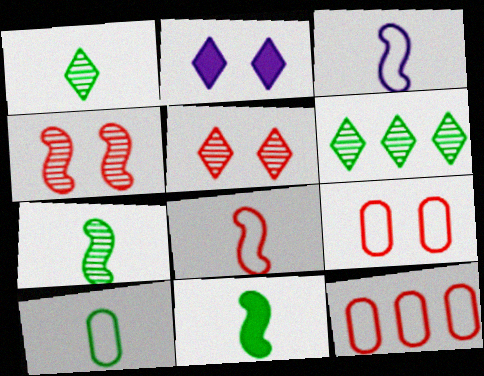[[1, 10, 11], 
[2, 7, 12]]